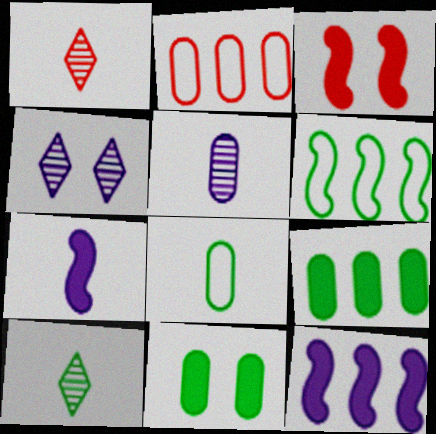[[1, 2, 3], 
[1, 7, 8], 
[2, 5, 11], 
[6, 10, 11]]